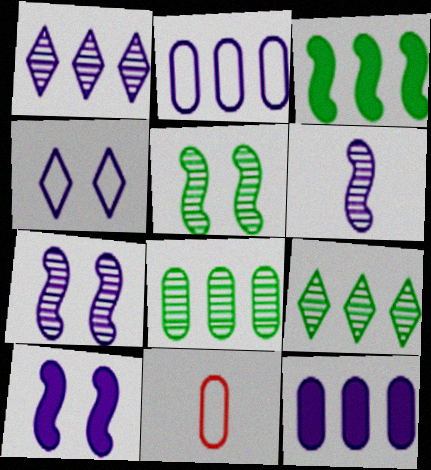[[4, 6, 12], 
[9, 10, 11]]